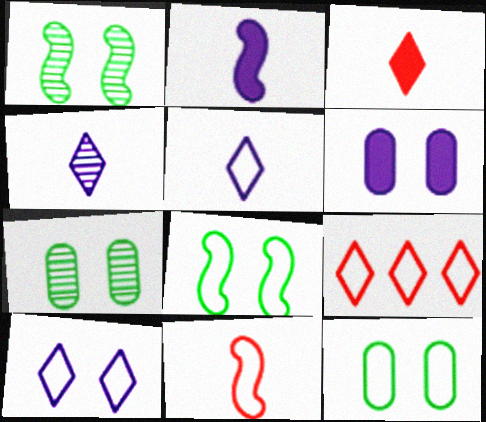[[2, 7, 9]]